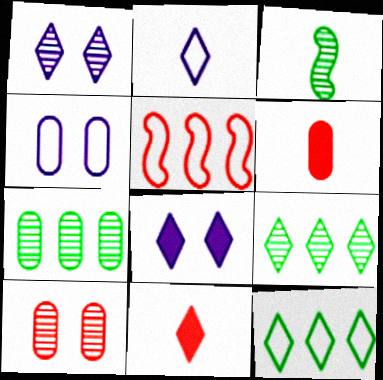[[1, 11, 12], 
[2, 3, 6], 
[4, 6, 7], 
[5, 10, 11]]